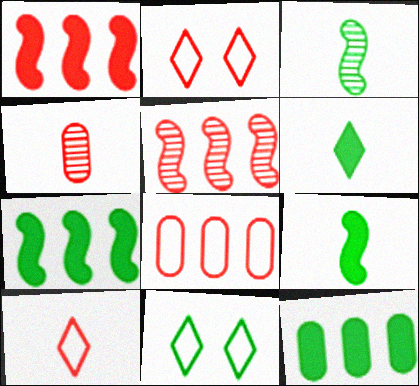[[1, 2, 4], 
[3, 11, 12]]